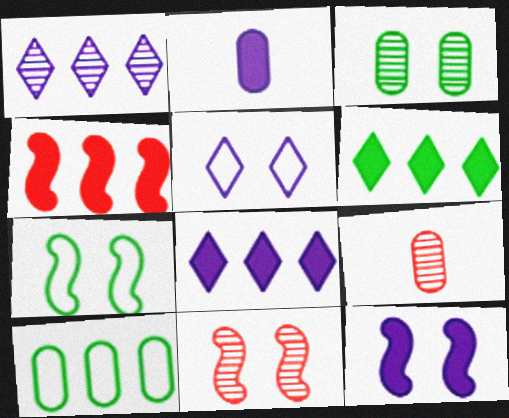[[1, 4, 10], 
[2, 8, 12], 
[7, 8, 9], 
[7, 11, 12]]